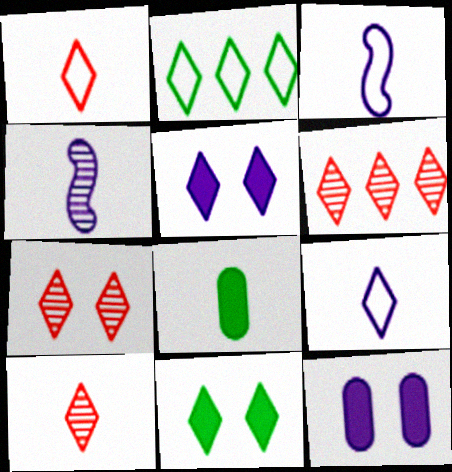[[1, 4, 8], 
[2, 5, 10], 
[3, 8, 10], 
[6, 7, 10], 
[6, 9, 11]]